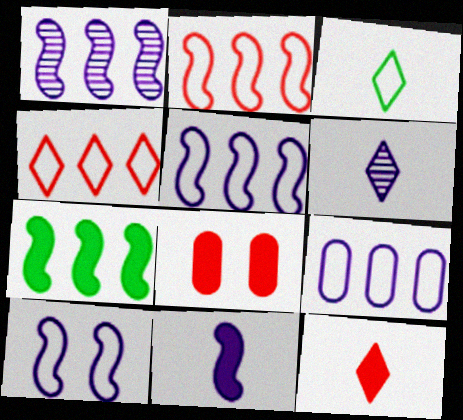[[1, 2, 7], 
[1, 3, 8], 
[1, 10, 11], 
[3, 6, 12]]